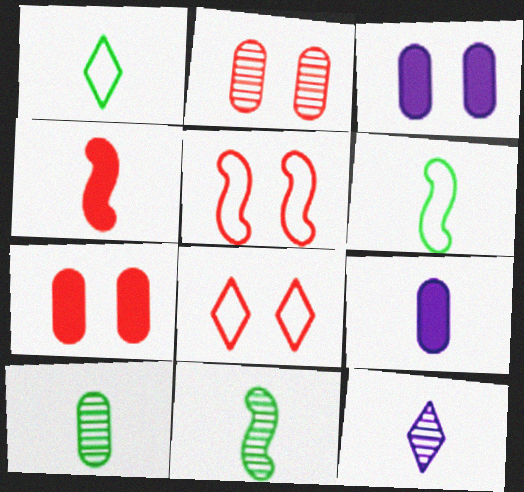[]